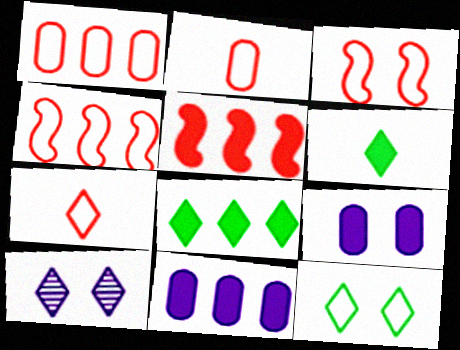[[1, 3, 7], 
[5, 6, 9], 
[5, 8, 11], 
[7, 8, 10]]